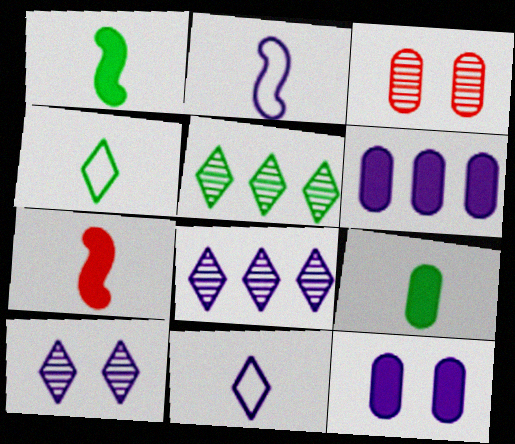[[2, 6, 10], 
[2, 8, 12]]